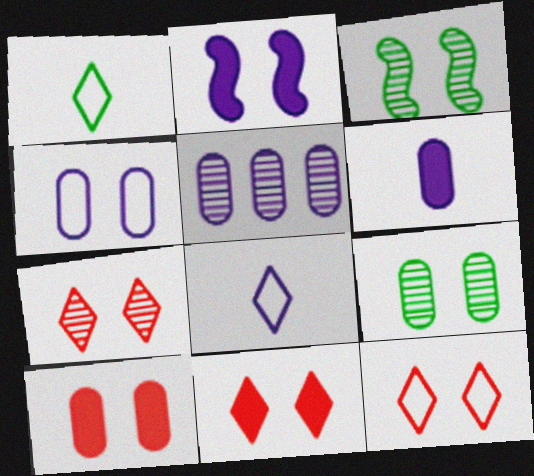[[2, 5, 8], 
[2, 9, 12], 
[3, 4, 11], 
[4, 5, 6], 
[4, 9, 10], 
[7, 11, 12]]